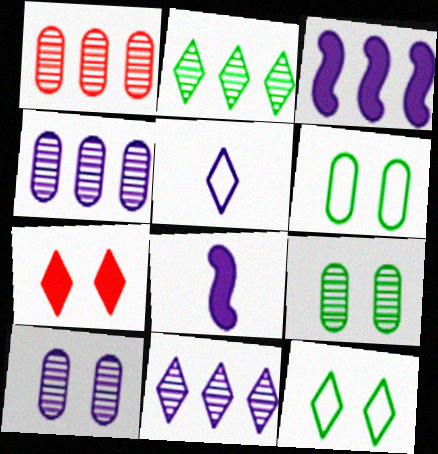[[1, 8, 12], 
[2, 5, 7], 
[3, 5, 10]]